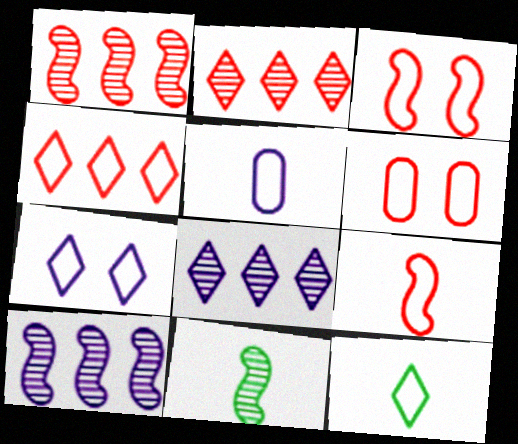[[4, 6, 9], 
[4, 7, 12], 
[5, 9, 12]]